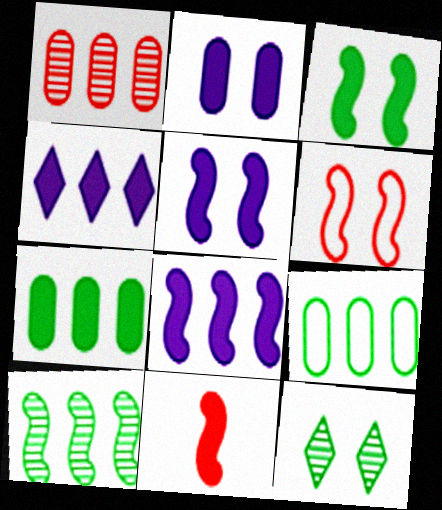[[2, 6, 12], 
[3, 8, 11]]